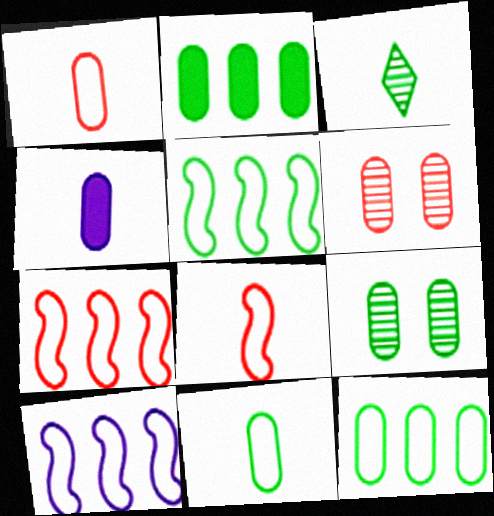[[2, 9, 11], 
[3, 4, 8], 
[4, 6, 12], 
[5, 7, 10]]